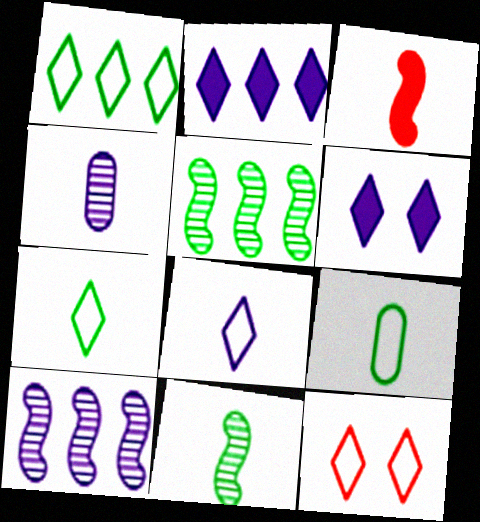[[1, 8, 12], 
[3, 4, 7]]